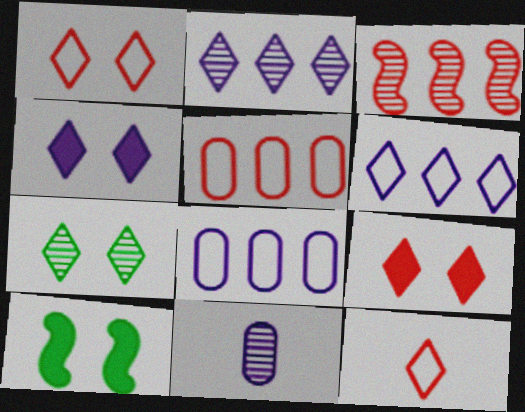[[1, 4, 7], 
[3, 7, 11]]